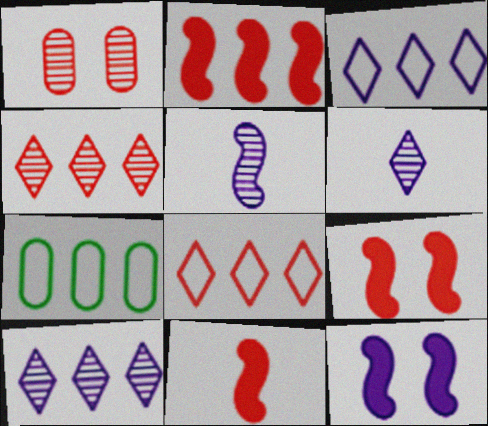[[1, 8, 11], 
[2, 7, 10], 
[2, 9, 11], 
[6, 7, 9]]